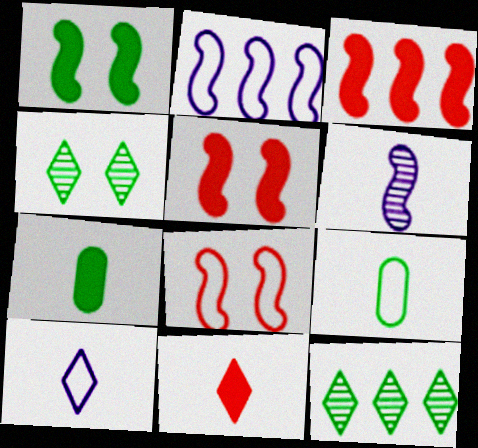[[1, 9, 12], 
[6, 9, 11]]